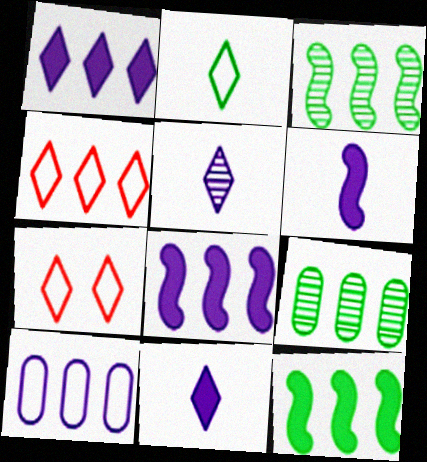[[4, 8, 9], 
[6, 7, 9]]